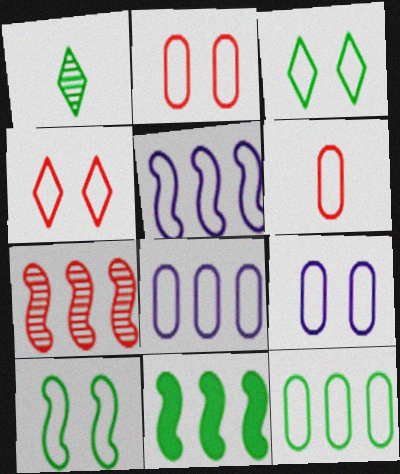[[3, 5, 6], 
[4, 9, 10], 
[5, 7, 11], 
[6, 9, 12]]